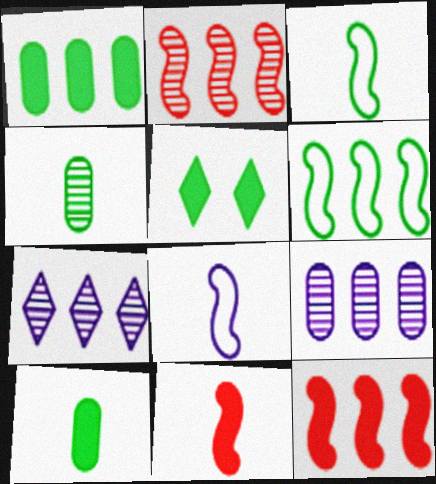[[4, 5, 6]]